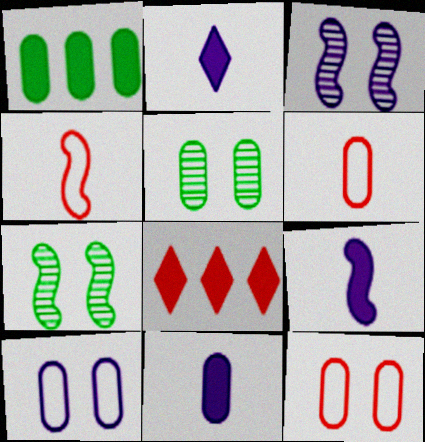[[2, 9, 11]]